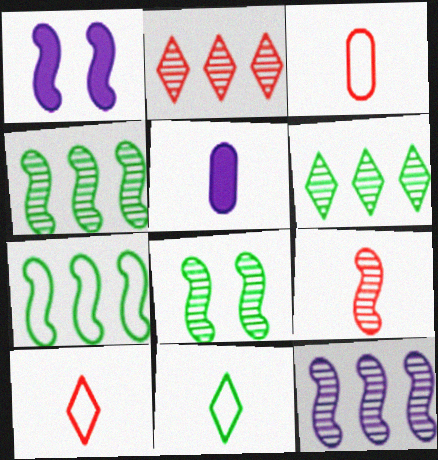[[1, 3, 6], 
[1, 7, 9], 
[5, 9, 11], 
[8, 9, 12]]